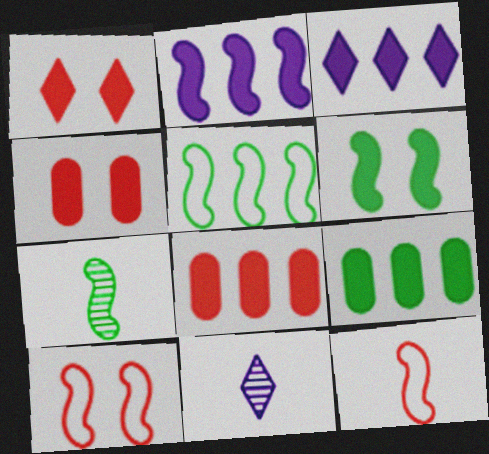[[2, 7, 10], 
[4, 5, 11], 
[5, 6, 7], 
[9, 10, 11]]